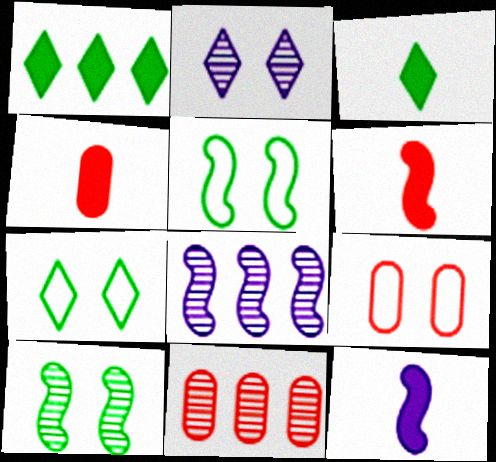[[3, 4, 12], 
[3, 8, 9], 
[4, 7, 8], 
[4, 9, 11], 
[5, 6, 8], 
[7, 11, 12]]